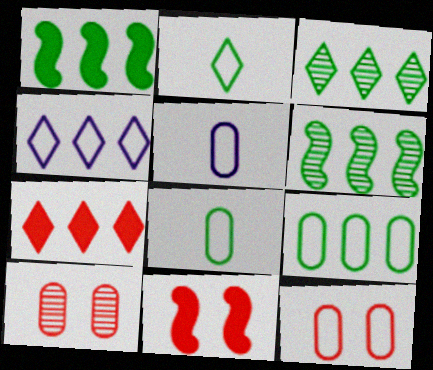[[1, 3, 9], 
[3, 4, 7], 
[3, 5, 11], 
[5, 9, 12]]